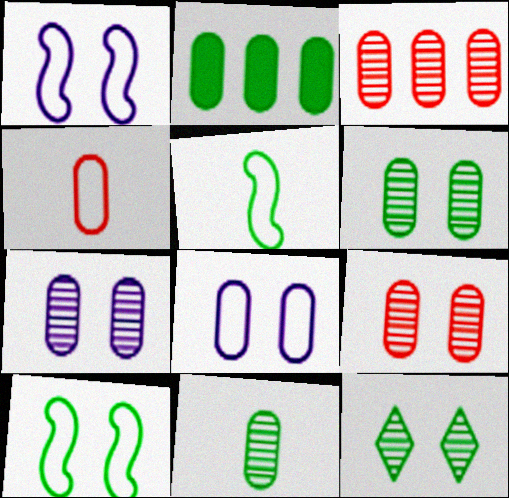[[2, 4, 7], 
[2, 5, 12], 
[3, 7, 11], 
[6, 7, 9]]